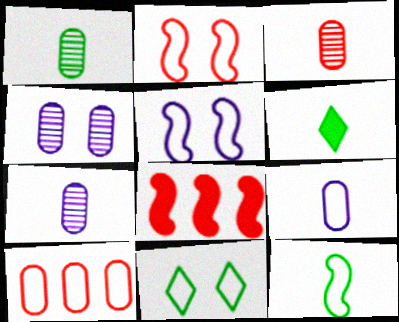[[1, 3, 7], 
[1, 6, 12], 
[7, 8, 11]]